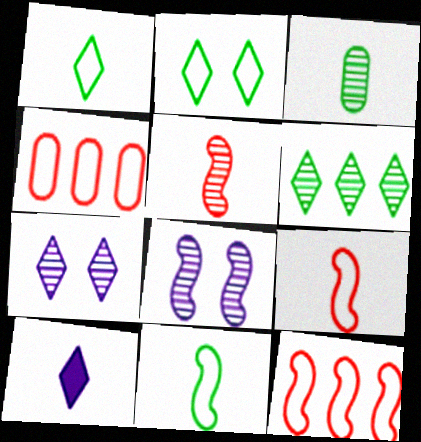[[3, 9, 10]]